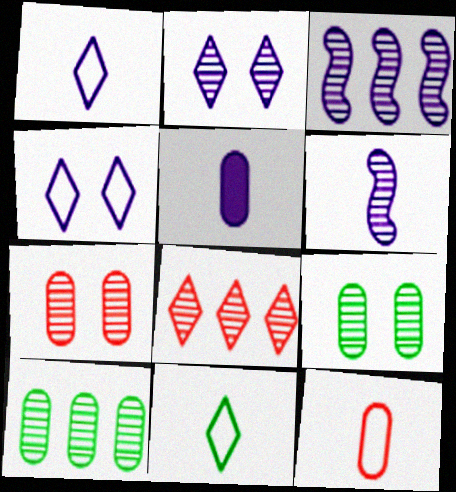[[1, 5, 6], 
[3, 4, 5], 
[3, 8, 10], 
[6, 8, 9]]